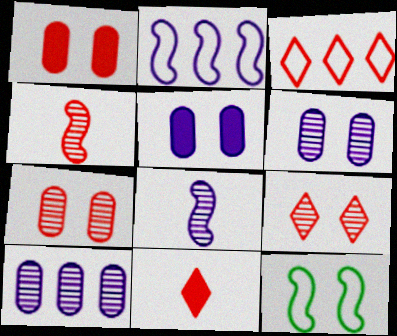[[1, 3, 4], 
[3, 9, 11], 
[5, 9, 12], 
[10, 11, 12]]